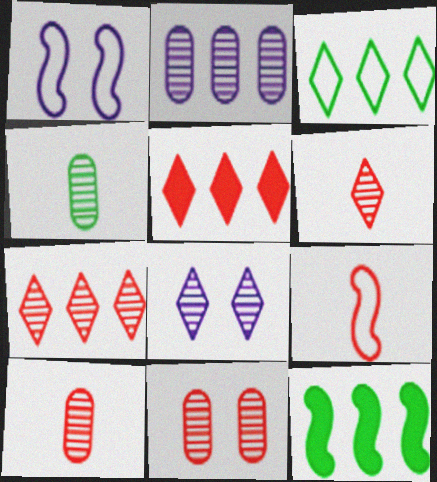[[1, 4, 5], 
[2, 4, 11], 
[5, 9, 11]]